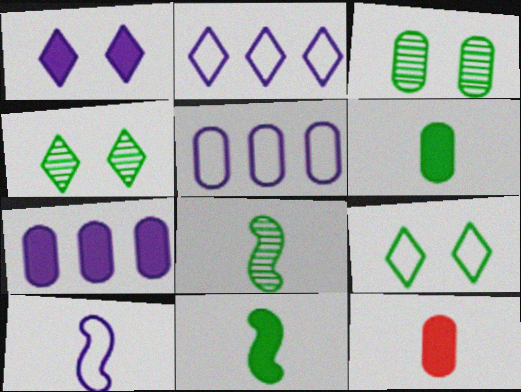[[3, 5, 12]]